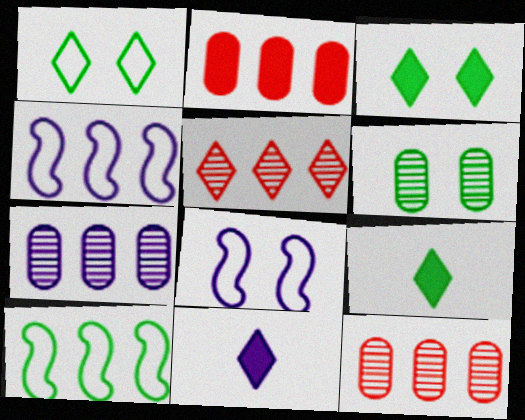[[1, 5, 11], 
[6, 9, 10], 
[7, 8, 11], 
[8, 9, 12]]